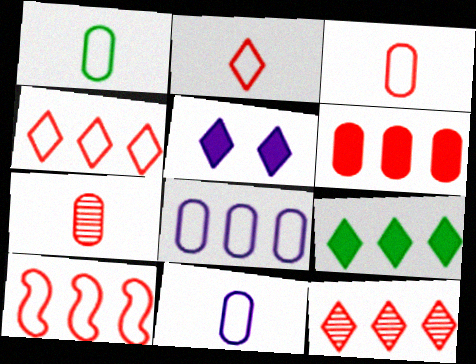[[1, 3, 11], 
[6, 10, 12]]